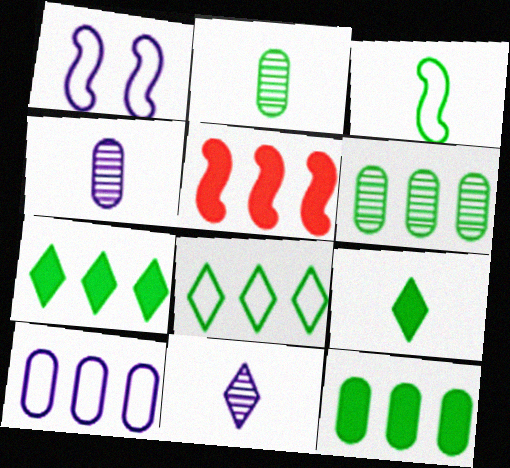[[2, 3, 9]]